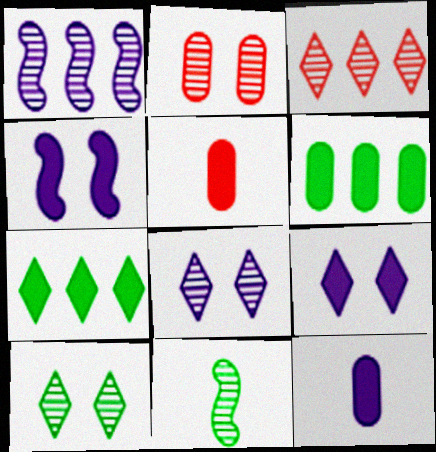[[4, 5, 7]]